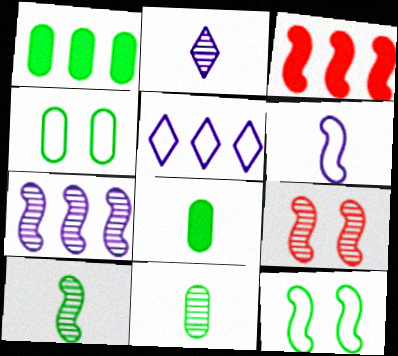[[1, 4, 11], 
[2, 3, 4], 
[5, 8, 9], 
[7, 9, 10]]